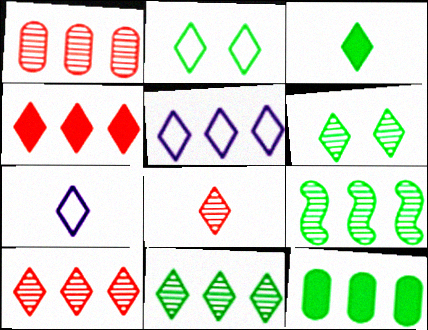[[2, 3, 11], 
[3, 7, 8], 
[4, 5, 11], 
[4, 6, 7]]